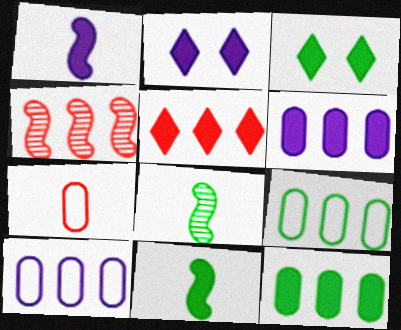[[1, 2, 6], 
[3, 8, 9], 
[3, 11, 12]]